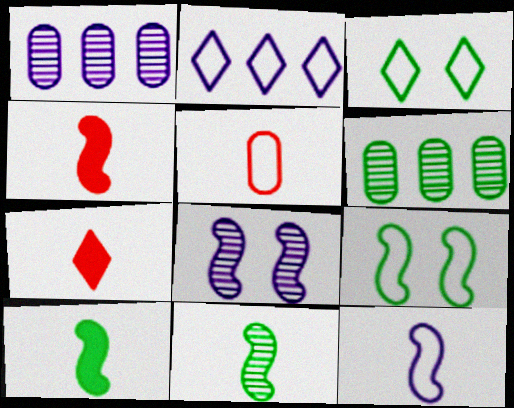[[1, 3, 4], 
[1, 7, 9], 
[2, 5, 9], 
[3, 6, 10], 
[4, 11, 12]]